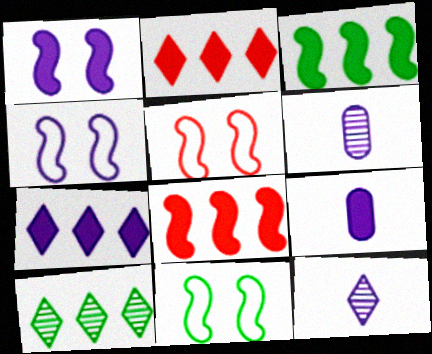[[1, 7, 9], 
[2, 6, 11], 
[4, 5, 11], 
[4, 6, 7], 
[5, 9, 10]]